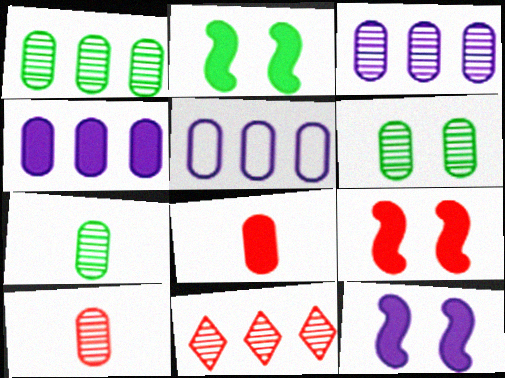[[1, 6, 7], 
[2, 9, 12], 
[3, 4, 5], 
[3, 6, 10], 
[5, 6, 8]]